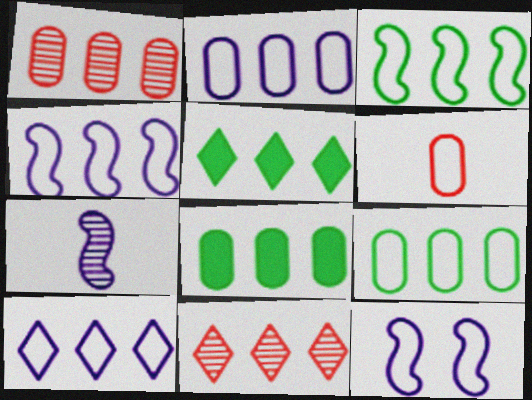[[1, 2, 8], 
[1, 4, 5], 
[2, 4, 10], 
[4, 8, 11], 
[5, 10, 11]]